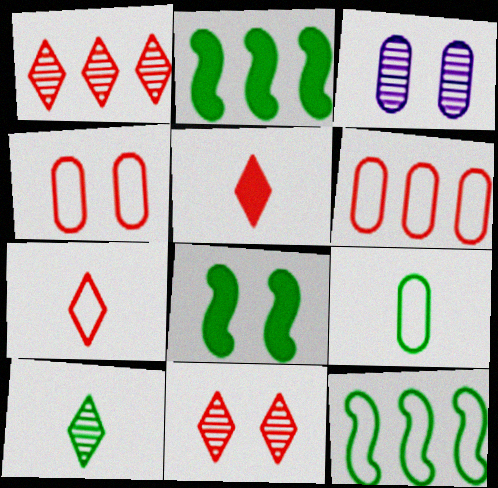[[2, 3, 7], 
[3, 5, 12]]